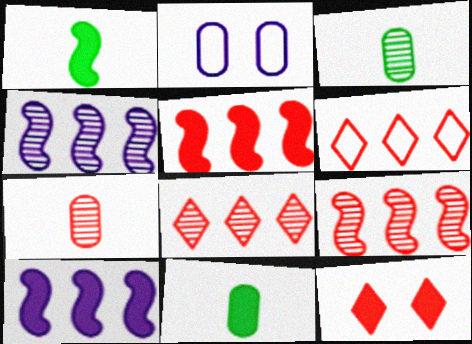[[1, 2, 8], 
[10, 11, 12]]